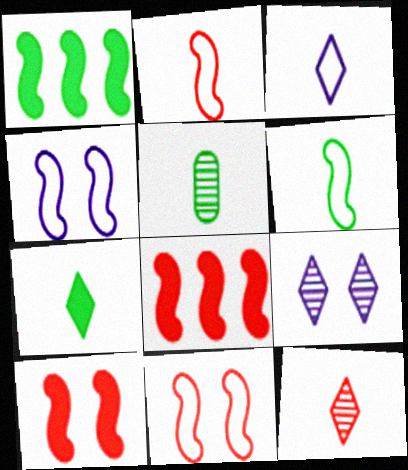[[3, 7, 12], 
[5, 6, 7]]